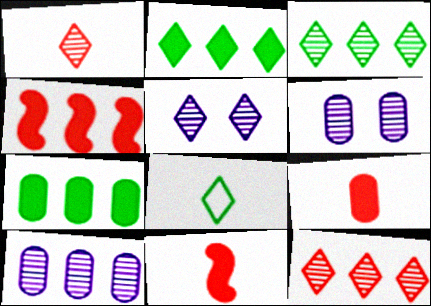[[1, 3, 5], 
[4, 6, 8]]